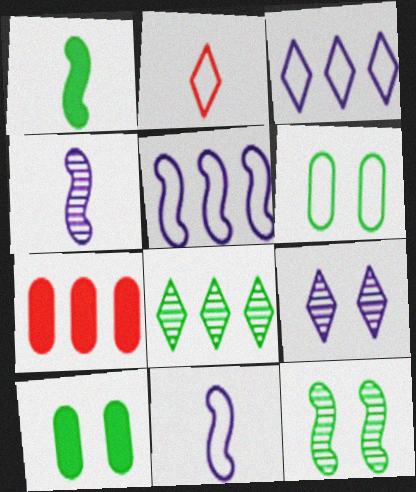[[1, 6, 8], 
[2, 5, 6], 
[5, 7, 8]]